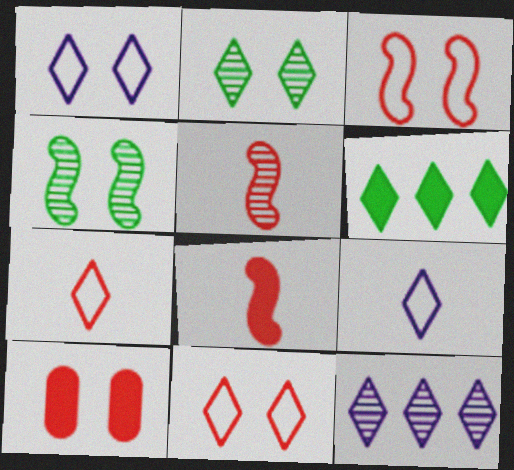[[1, 4, 10]]